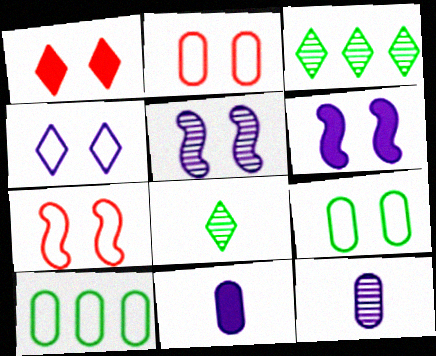[[1, 5, 9], 
[3, 7, 11], 
[4, 7, 9]]